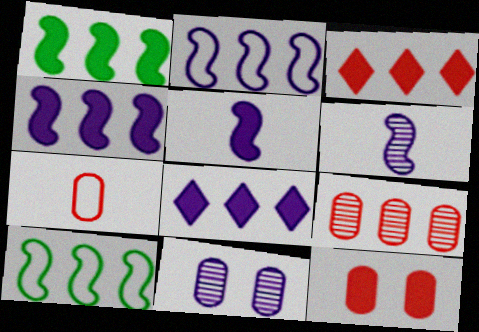[[7, 9, 12], 
[8, 9, 10]]